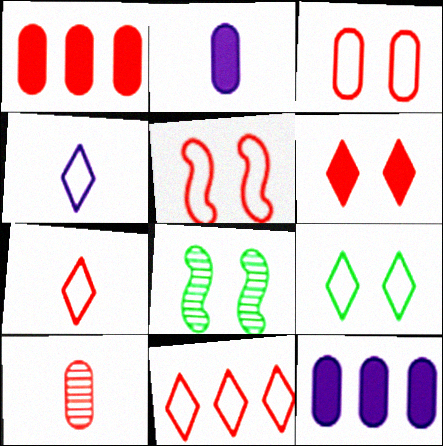[[1, 3, 10], 
[1, 4, 8], 
[2, 8, 11], 
[4, 9, 11], 
[7, 8, 12]]